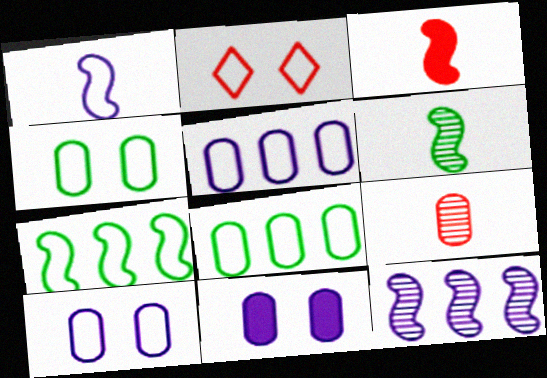[[1, 2, 8], 
[1, 3, 6], 
[8, 9, 11]]